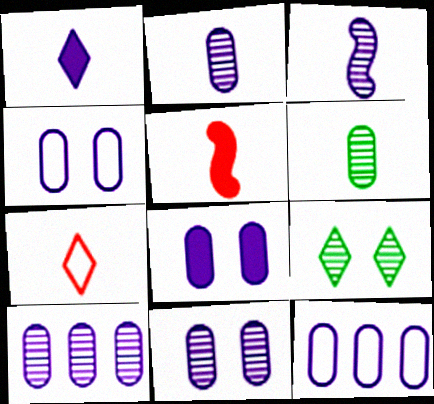[[2, 8, 12], 
[2, 10, 11], 
[4, 8, 11], 
[5, 9, 12]]